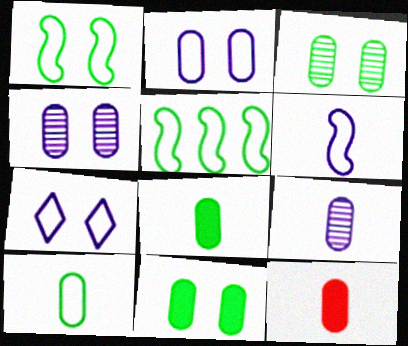[[9, 10, 12]]